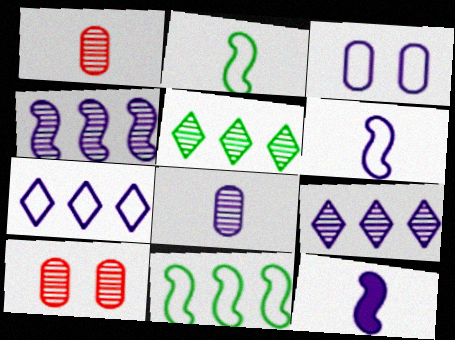[[3, 6, 7], 
[3, 9, 12]]